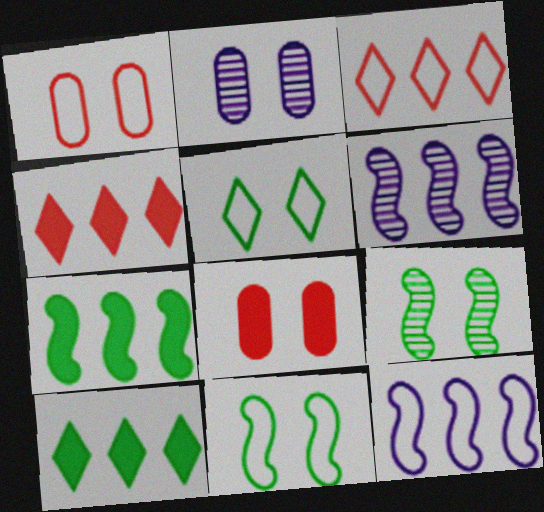[]